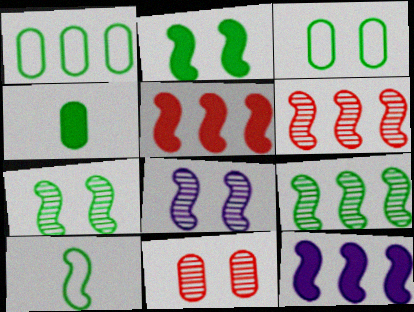[[2, 9, 10], 
[5, 8, 10]]